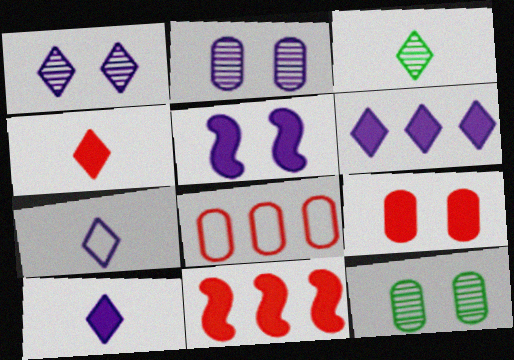[[1, 6, 7], 
[3, 4, 7], 
[3, 5, 8], 
[4, 9, 11], 
[7, 11, 12]]